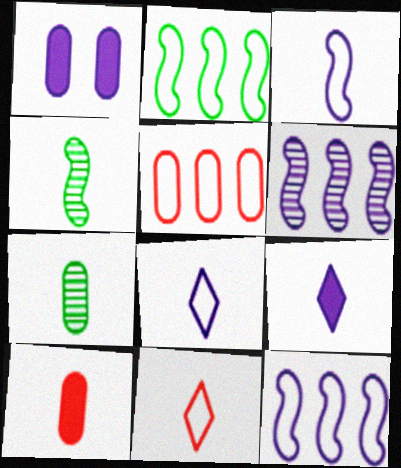[[1, 5, 7], 
[1, 6, 8], 
[4, 8, 10]]